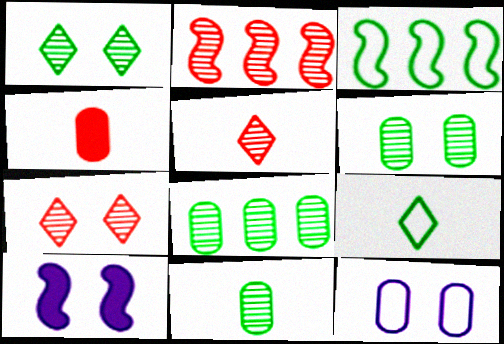[[4, 8, 12], 
[6, 8, 11]]